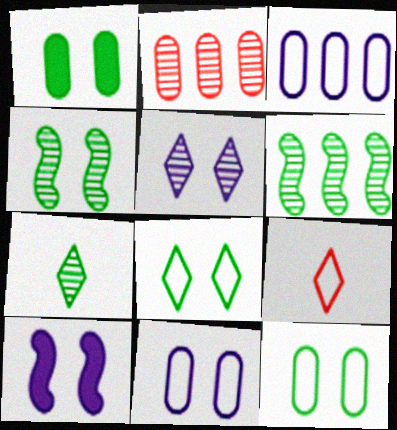[[1, 4, 8], 
[5, 10, 11]]